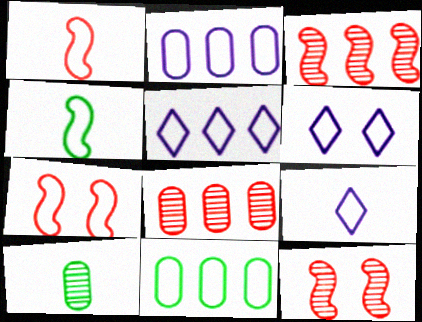[[1, 6, 11], 
[5, 6, 9], 
[7, 9, 11]]